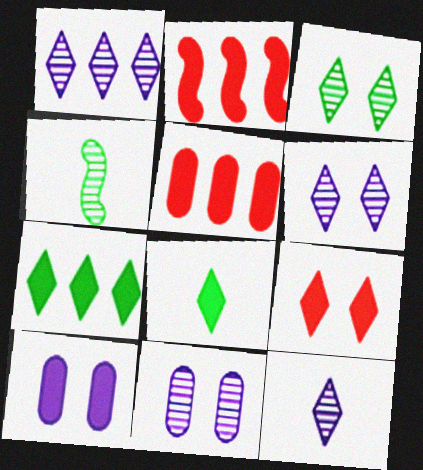[[1, 6, 12], 
[2, 8, 10]]